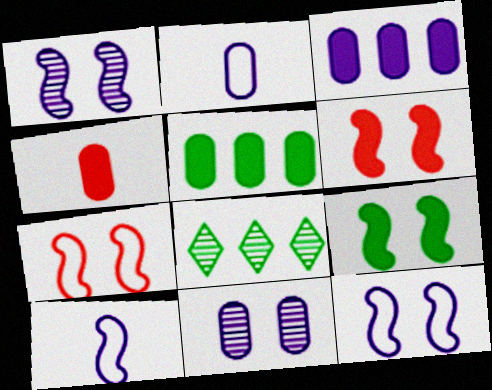[[1, 7, 9], 
[2, 3, 11], 
[2, 6, 8], 
[4, 8, 12]]